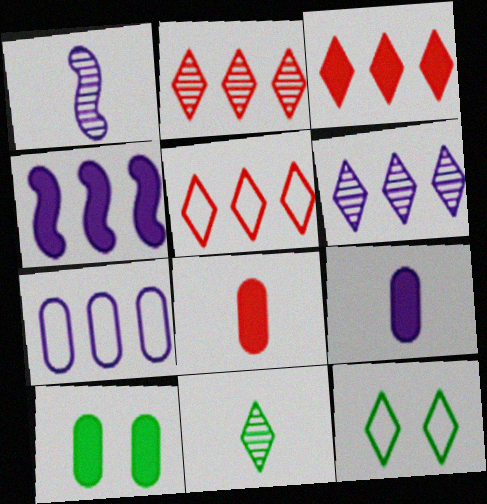[[1, 5, 10], 
[2, 3, 5], 
[4, 6, 7]]